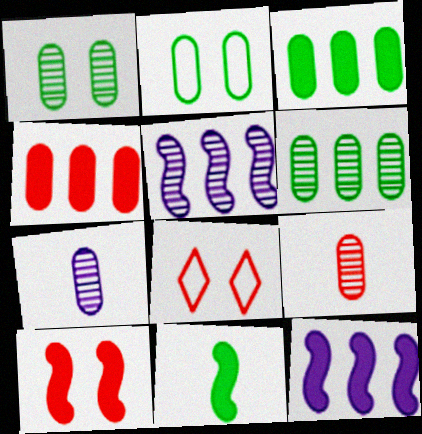[[2, 4, 7], 
[10, 11, 12]]